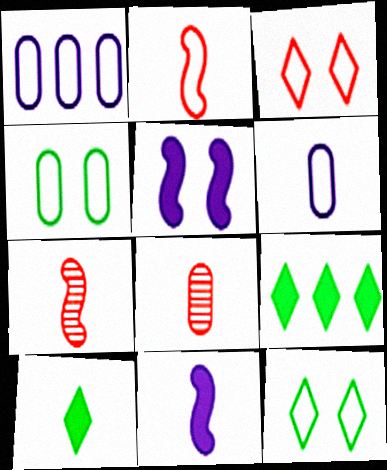[[1, 2, 12], 
[6, 7, 10]]